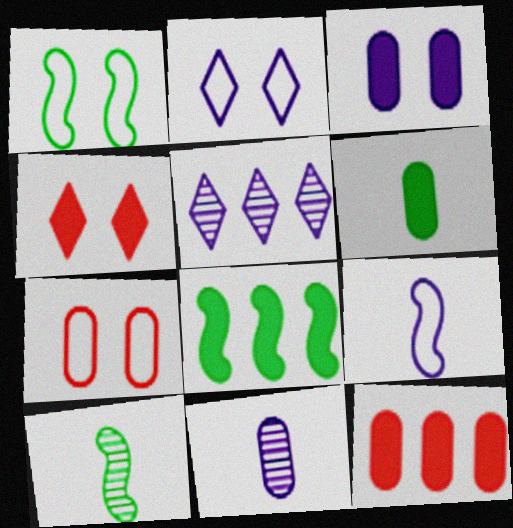[[1, 2, 7], 
[1, 8, 10], 
[2, 10, 12], 
[3, 5, 9], 
[3, 6, 12]]